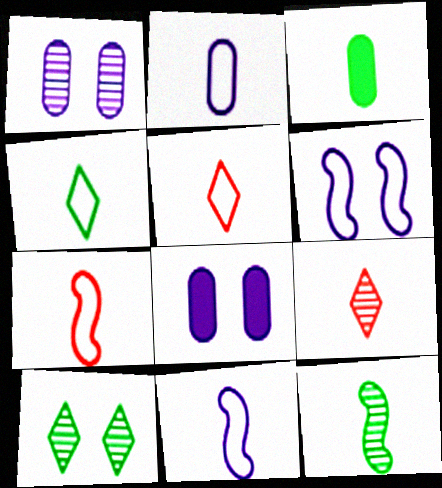[[2, 4, 7], 
[3, 4, 12], 
[3, 9, 11]]